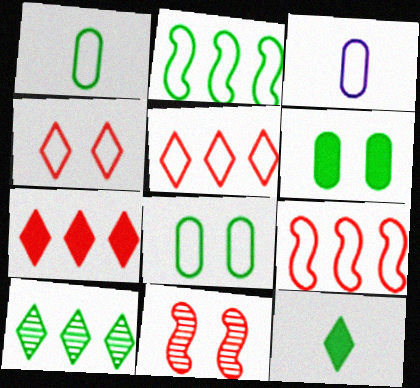[[2, 3, 4]]